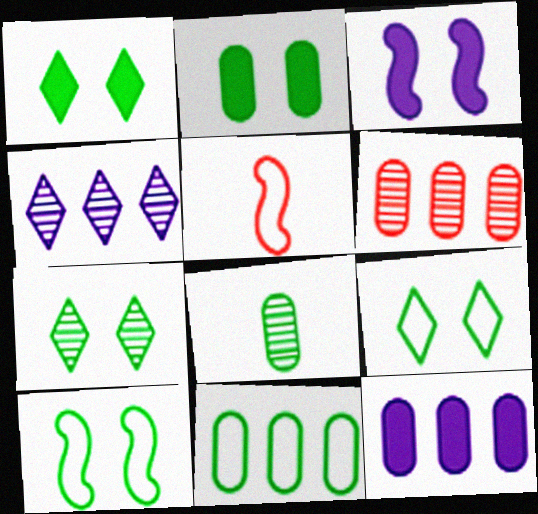[[1, 7, 9], 
[2, 4, 5], 
[2, 7, 10], 
[2, 8, 11], 
[5, 7, 12], 
[6, 11, 12]]